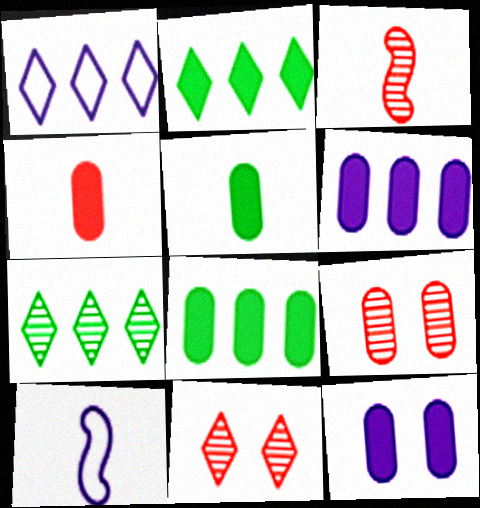[[2, 9, 10], 
[4, 8, 12], 
[8, 10, 11]]